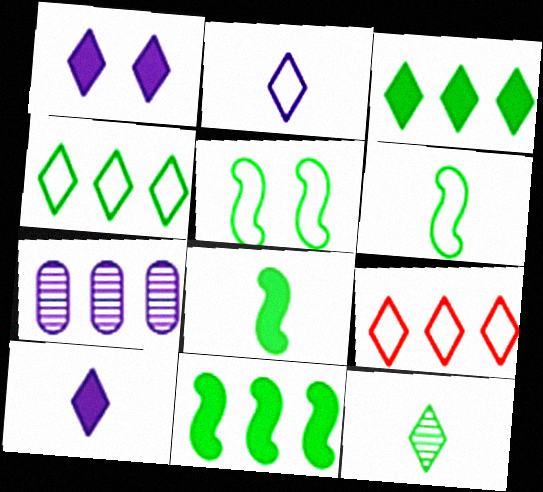[[1, 9, 12], 
[7, 9, 11]]